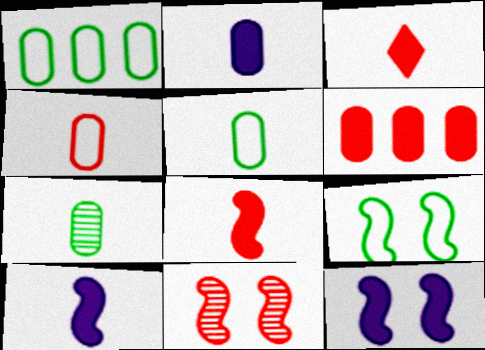[[2, 4, 7], 
[9, 11, 12]]